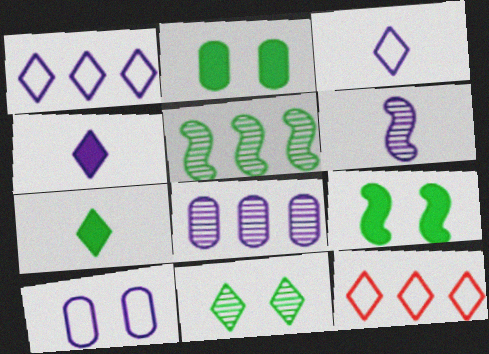[[2, 6, 12], 
[4, 11, 12]]